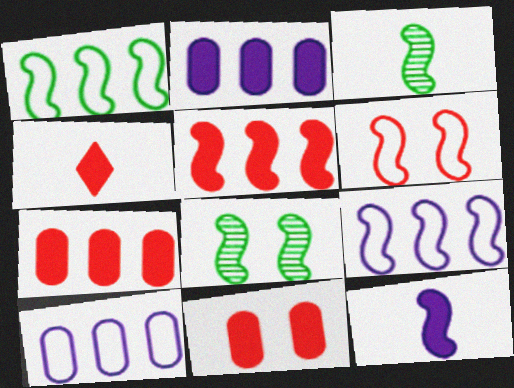[[4, 5, 11], 
[4, 8, 10]]